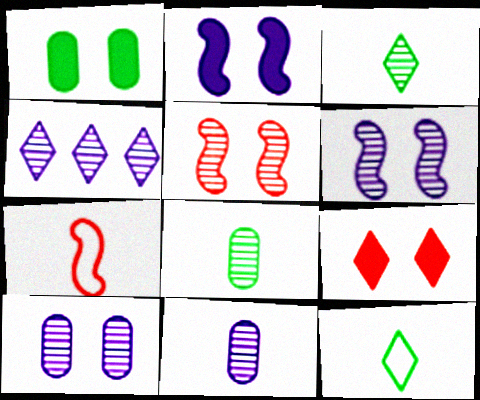[[1, 2, 9], 
[1, 4, 7], 
[4, 5, 8], 
[4, 6, 11], 
[4, 9, 12]]